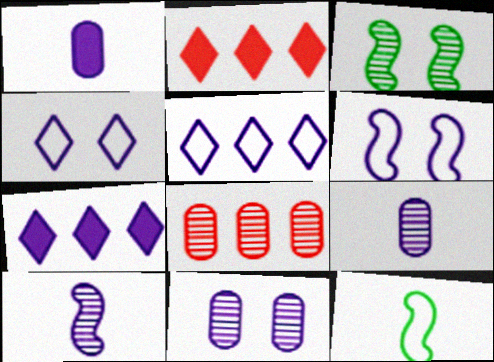[[2, 11, 12], 
[6, 7, 9]]